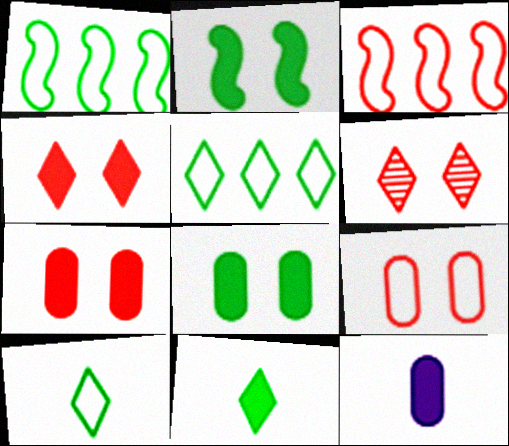[[1, 6, 12]]